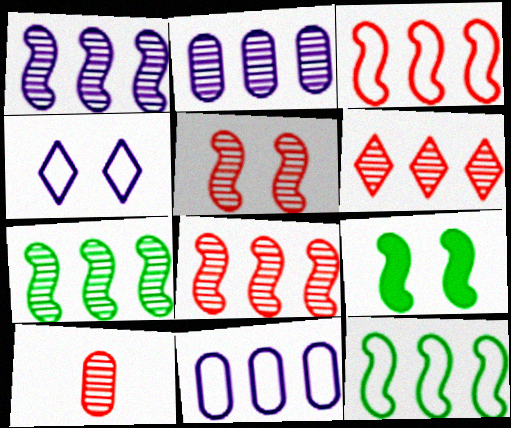[[1, 7, 8], 
[2, 6, 7], 
[5, 6, 10]]